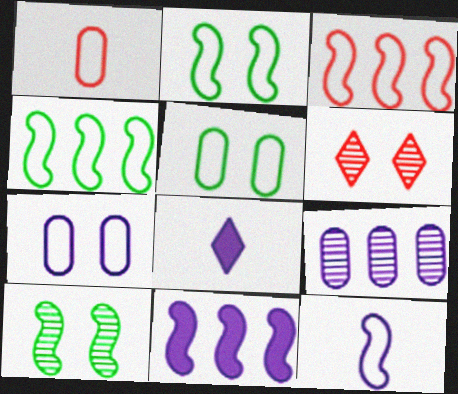[[2, 3, 12]]